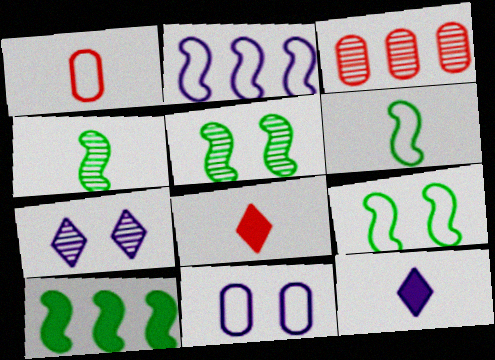[[1, 4, 12], 
[1, 7, 10], 
[3, 4, 7], 
[3, 9, 12], 
[4, 9, 10], 
[5, 6, 10]]